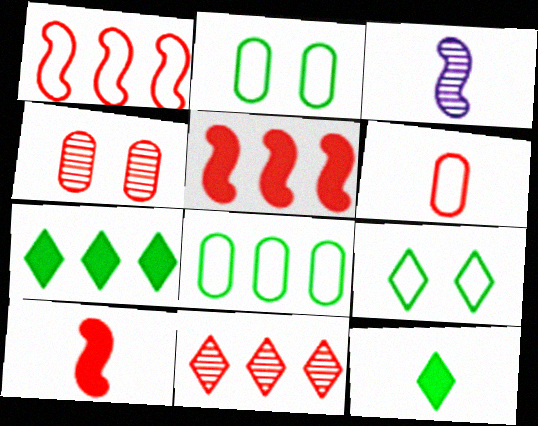[[3, 6, 12]]